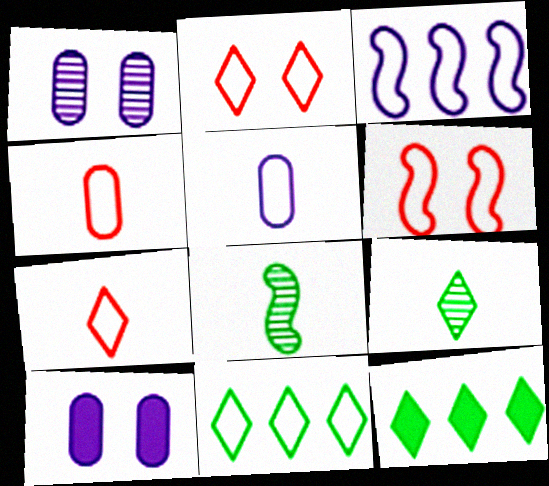[[5, 6, 11]]